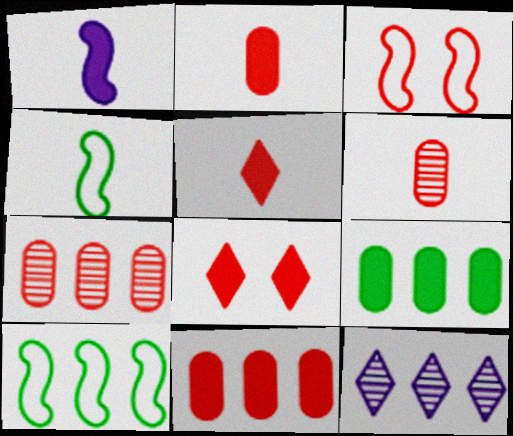[[1, 8, 9], 
[3, 5, 7], 
[10, 11, 12]]